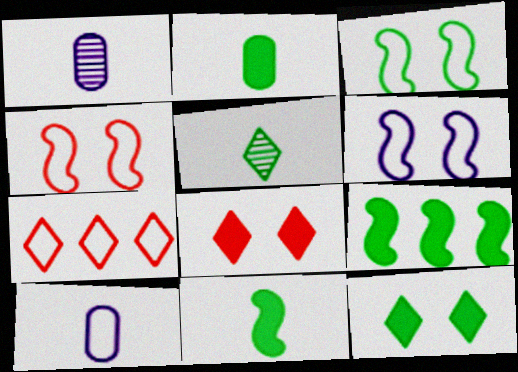[[2, 9, 12], 
[3, 4, 6], 
[3, 7, 10]]